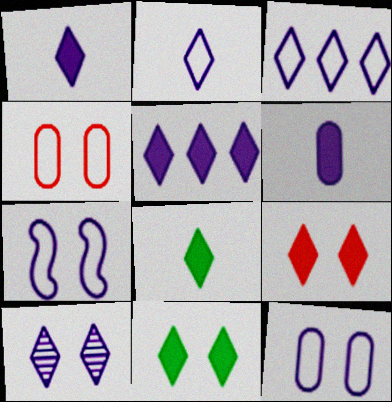[[1, 3, 10], 
[2, 5, 10], 
[5, 8, 9]]